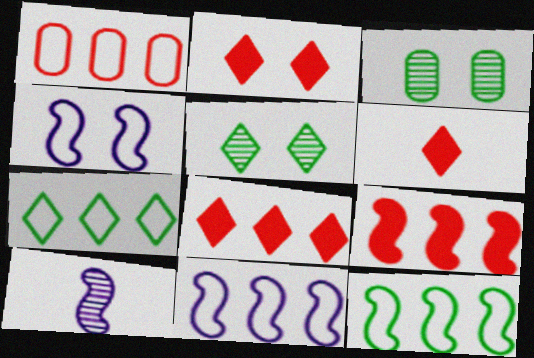[[1, 7, 11], 
[2, 3, 4], 
[2, 6, 8], 
[3, 6, 11]]